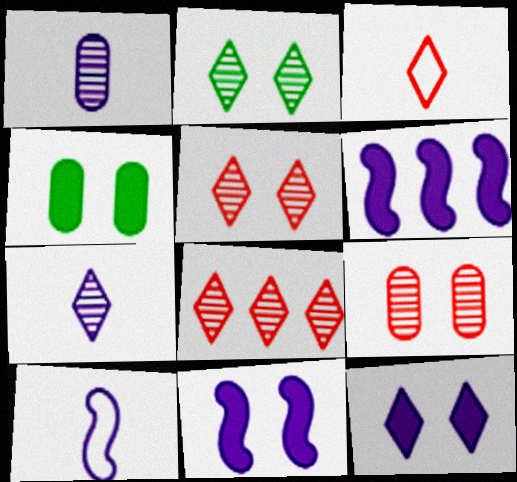[[2, 7, 8], 
[4, 8, 10]]